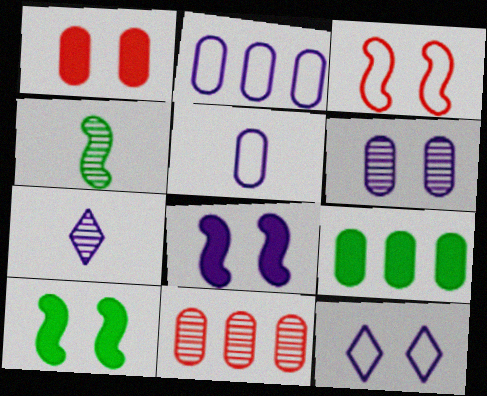[[2, 7, 8], 
[2, 9, 11], 
[3, 7, 9], 
[6, 8, 12]]